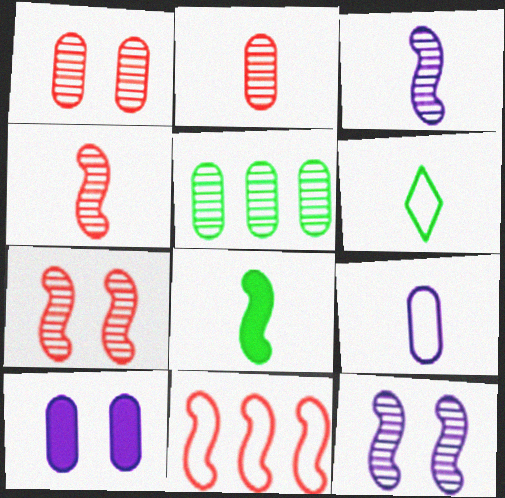[[8, 11, 12]]